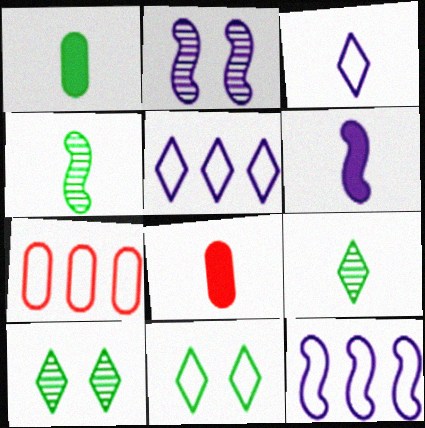[[2, 6, 12], 
[3, 4, 8], 
[6, 7, 10], 
[8, 10, 12]]